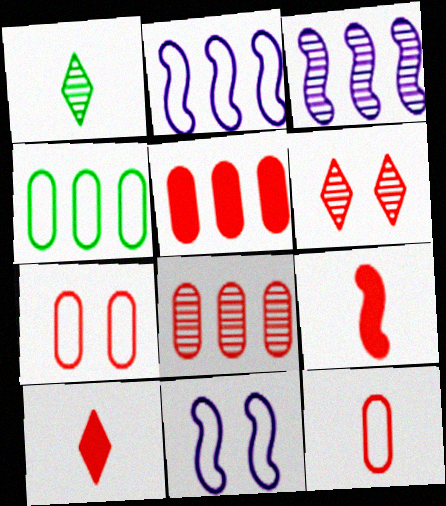[[1, 5, 11]]